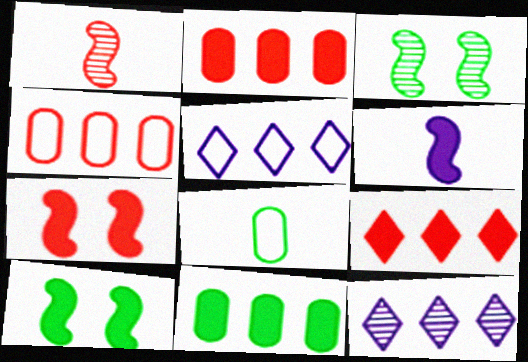[[7, 8, 12]]